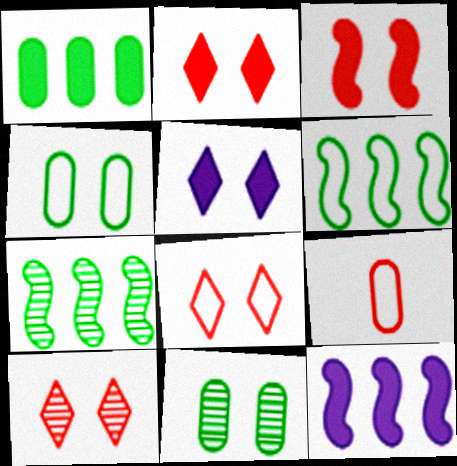[[2, 8, 10], 
[5, 7, 9]]